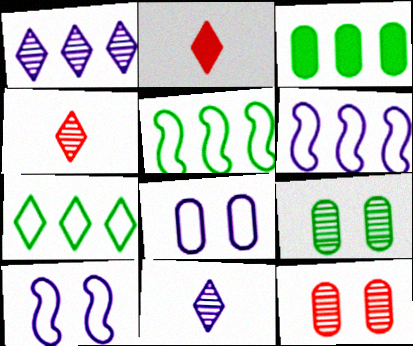[[2, 6, 9], 
[3, 4, 10]]